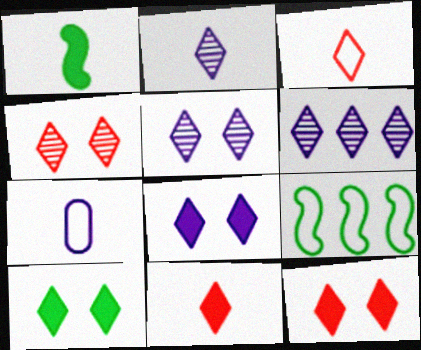[[2, 5, 6], 
[3, 6, 10], 
[8, 10, 12]]